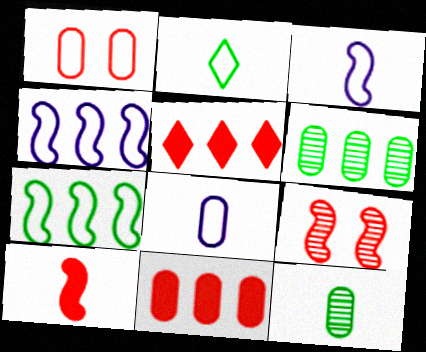[[1, 2, 4], 
[4, 5, 6]]